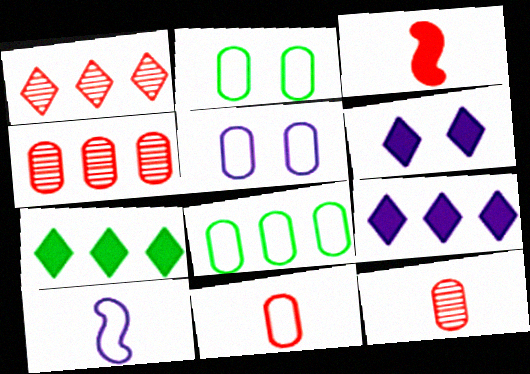[[5, 8, 11]]